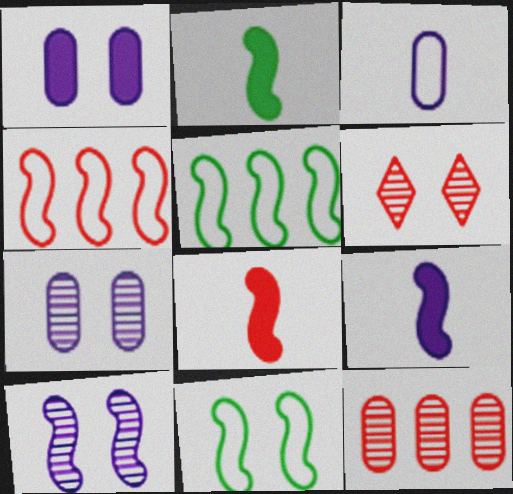[[1, 6, 11], 
[2, 4, 10], 
[2, 8, 9], 
[5, 8, 10]]